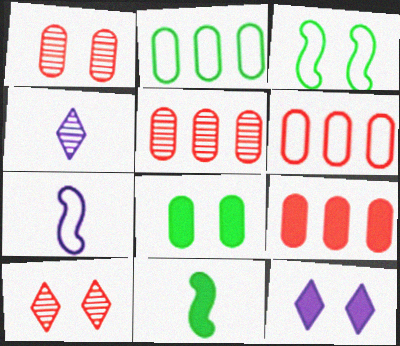[[1, 3, 12], 
[3, 4, 9], 
[5, 6, 9], 
[9, 11, 12]]